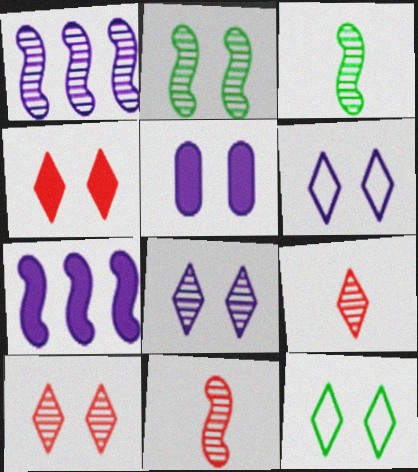[[1, 2, 11], 
[4, 8, 12]]